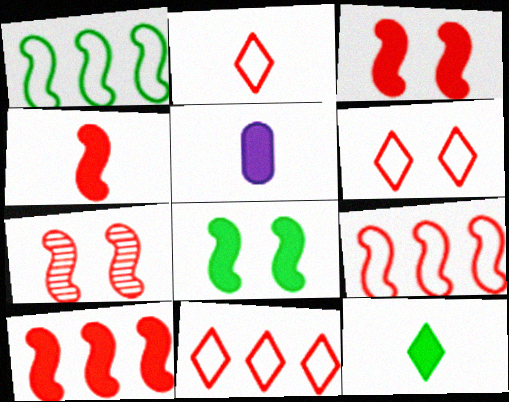[[2, 6, 11], 
[3, 4, 10], 
[4, 5, 12], 
[4, 7, 9]]